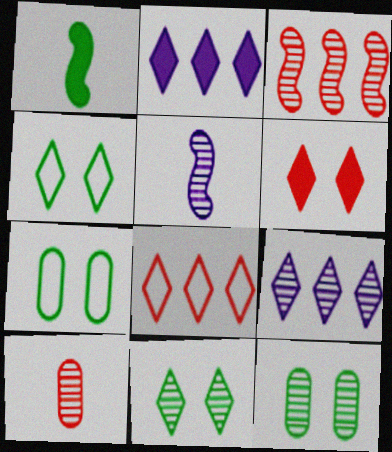[]